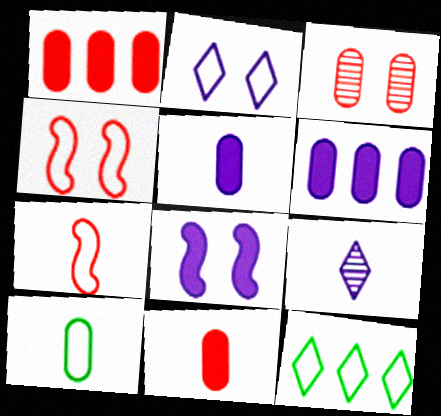[[3, 6, 10]]